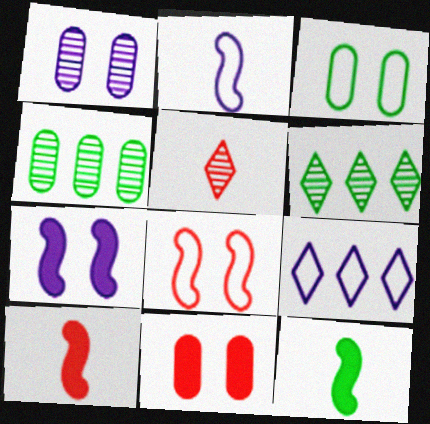[[1, 3, 11], 
[2, 6, 11], 
[3, 6, 12]]